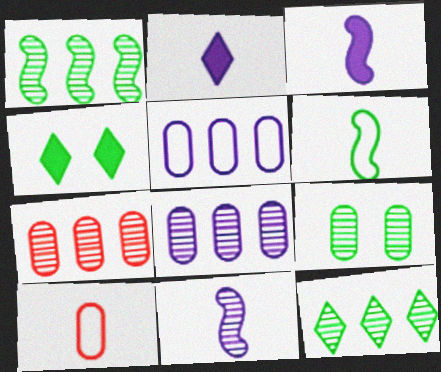[]